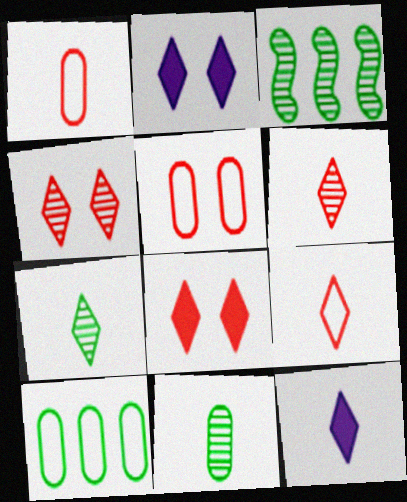[[1, 2, 3], 
[3, 5, 12], 
[7, 9, 12]]